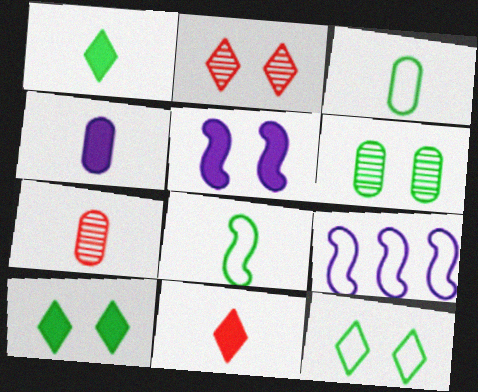[[3, 4, 7], 
[6, 9, 11], 
[7, 9, 10]]